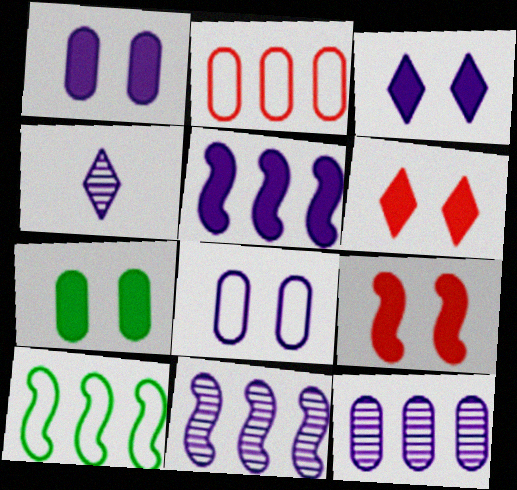[[3, 7, 9], 
[4, 5, 8]]